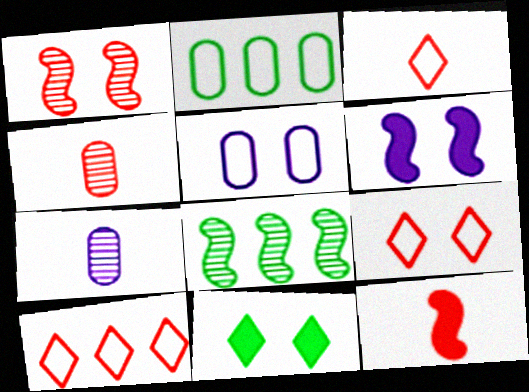[[1, 5, 11], 
[3, 4, 12], 
[3, 9, 10]]